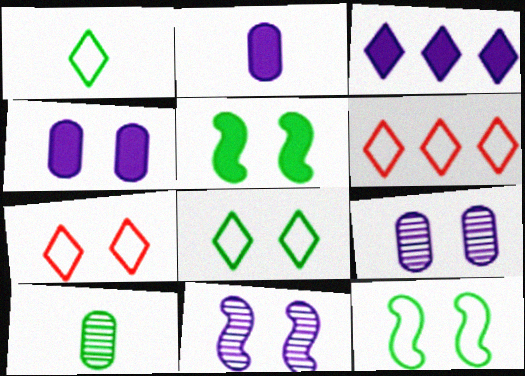[[5, 7, 9]]